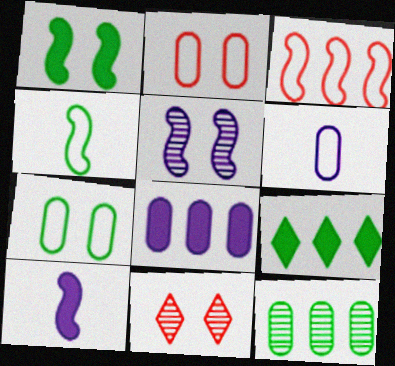[[4, 8, 11]]